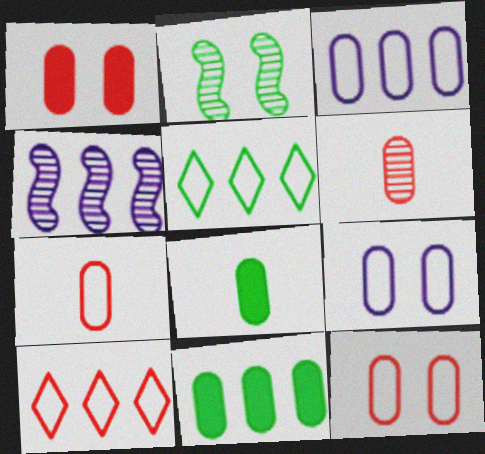[[2, 5, 8], 
[4, 10, 11], 
[6, 9, 11]]